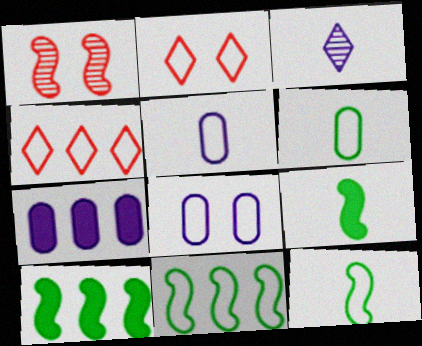[[2, 5, 11], 
[4, 8, 12]]